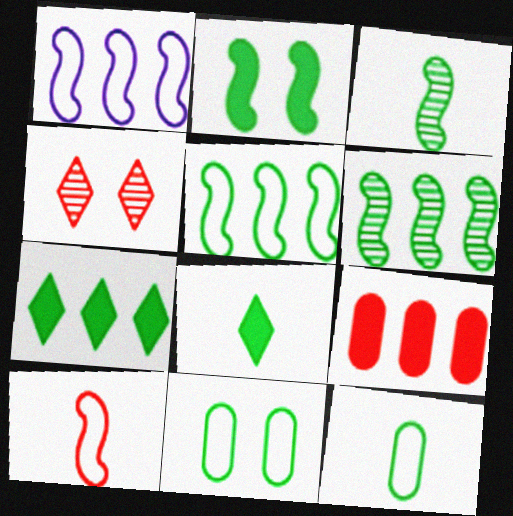[[2, 3, 5], 
[3, 7, 11], 
[3, 8, 12], 
[4, 9, 10], 
[6, 8, 11]]